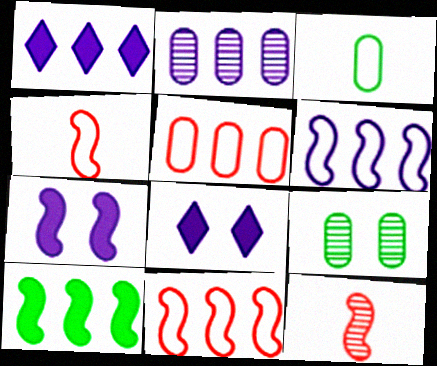[[1, 2, 6], 
[1, 4, 9]]